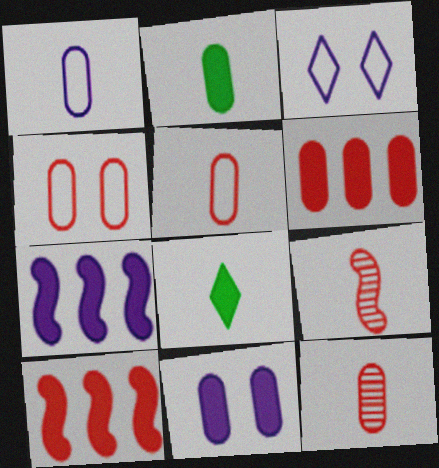[[1, 2, 12], 
[1, 8, 9], 
[2, 6, 11], 
[4, 6, 12], 
[8, 10, 11]]